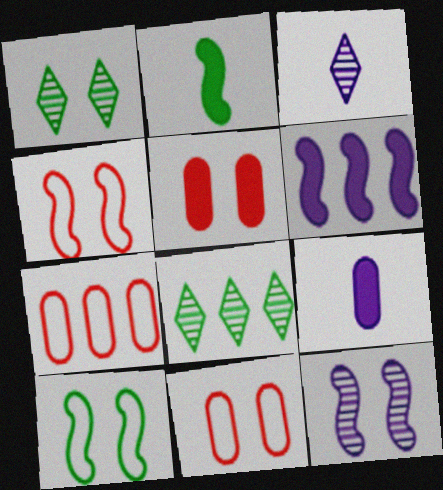[[4, 8, 9], 
[6, 7, 8]]